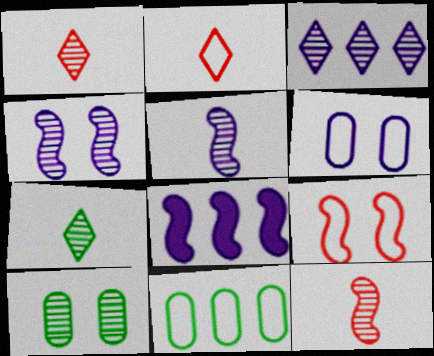[[2, 8, 10], 
[3, 10, 12]]